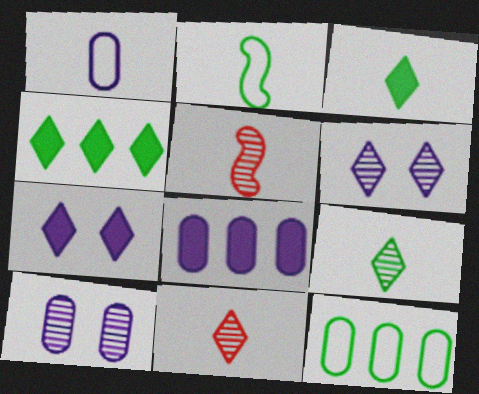[[1, 3, 5], 
[1, 8, 10], 
[5, 7, 12]]